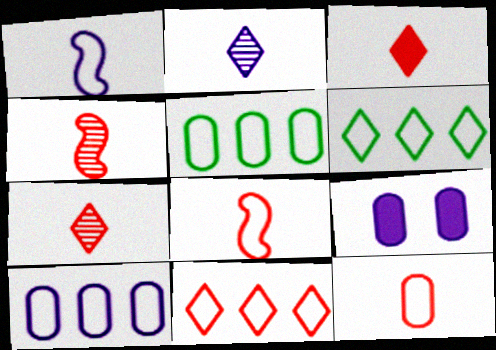[[3, 4, 12], 
[4, 6, 9]]